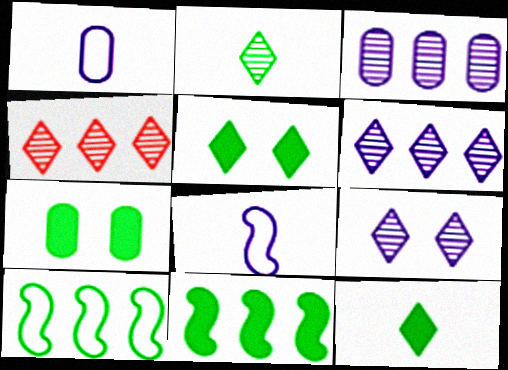[[2, 4, 9], 
[2, 7, 10], 
[4, 7, 8], 
[7, 11, 12]]